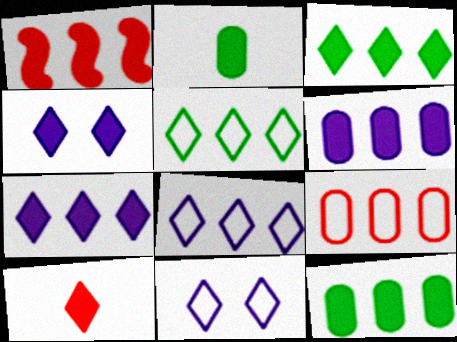[[1, 2, 4], 
[1, 3, 6], 
[1, 7, 12], 
[3, 4, 10]]